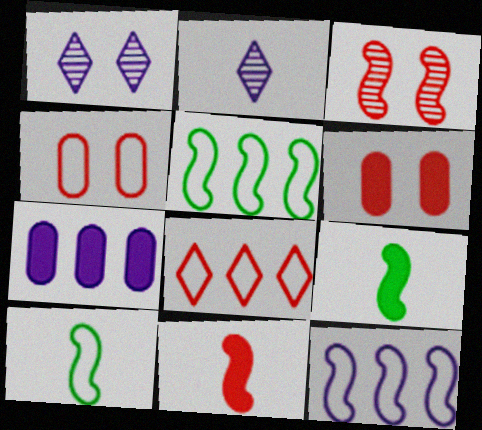[[2, 5, 6], 
[3, 9, 12]]